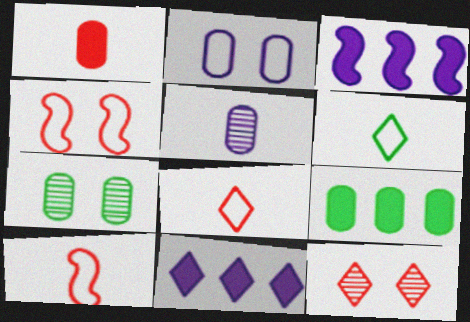[[3, 7, 8], 
[6, 11, 12], 
[7, 10, 11]]